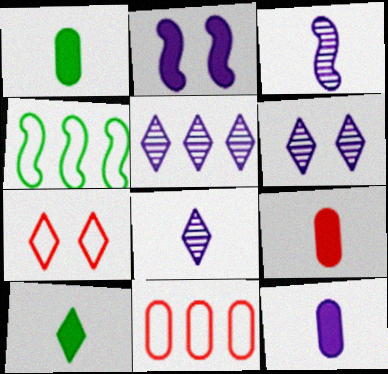[[1, 9, 12], 
[4, 6, 9], 
[5, 6, 8], 
[5, 7, 10]]